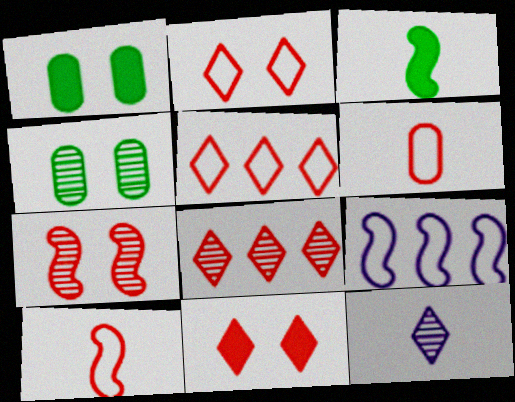[[3, 6, 12], 
[3, 7, 9]]